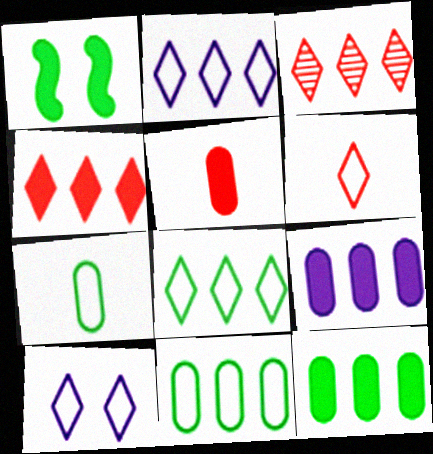[[6, 8, 10]]